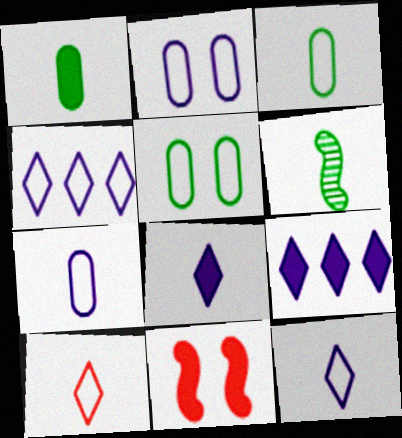[[1, 9, 11]]